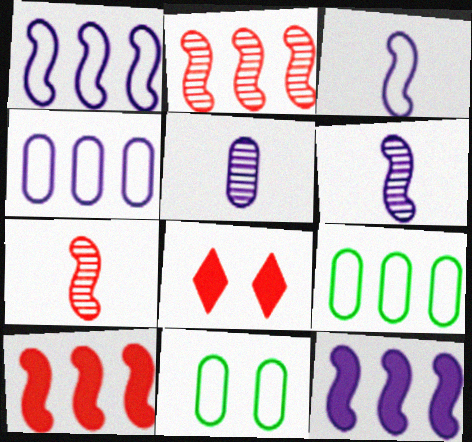[[6, 8, 9]]